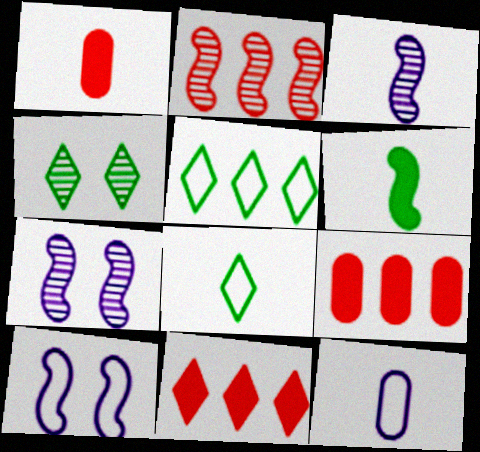[[1, 3, 8], 
[1, 5, 7], 
[2, 6, 10], 
[7, 8, 9]]